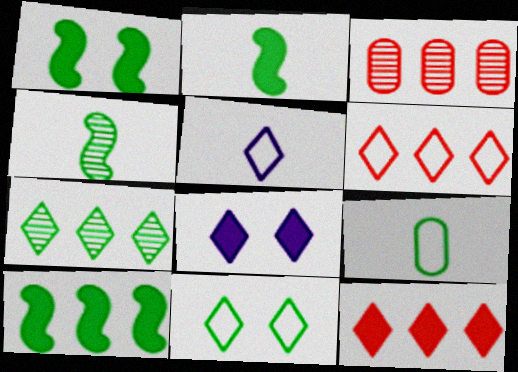[[1, 2, 10], 
[1, 3, 5], 
[1, 7, 9], 
[5, 6, 11]]